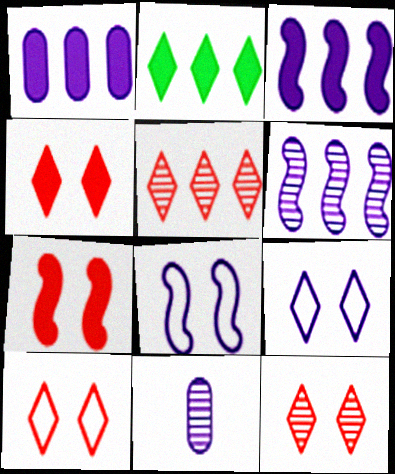[[3, 9, 11], 
[4, 10, 12]]